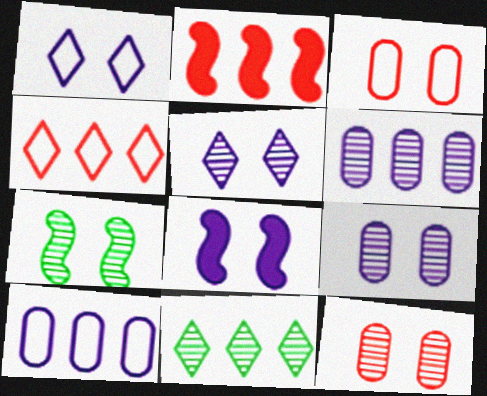[[1, 8, 9], 
[2, 10, 11], 
[5, 7, 12]]